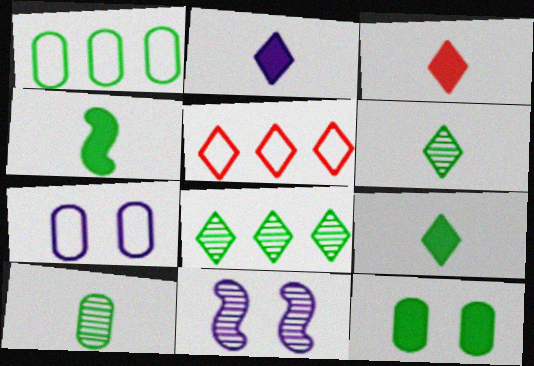[[1, 3, 11], 
[1, 10, 12], 
[2, 3, 9]]